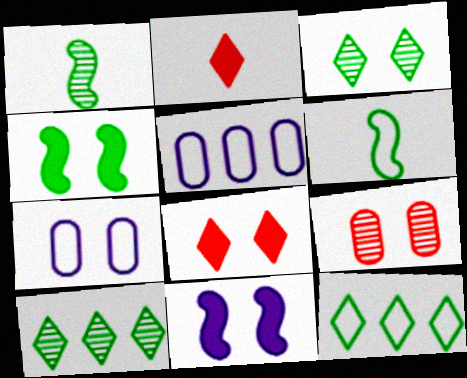[[1, 5, 8]]